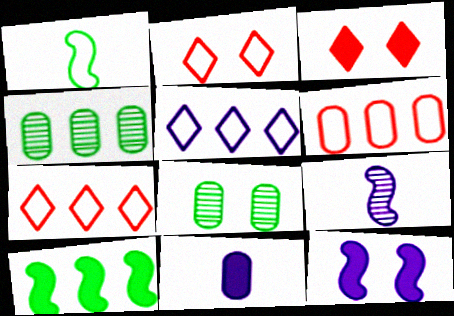[[2, 8, 12], 
[3, 10, 11], 
[6, 8, 11]]